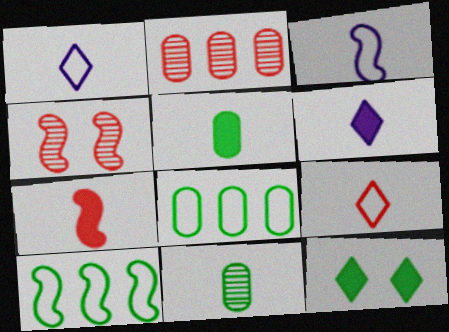[[1, 7, 11], 
[2, 3, 12], 
[4, 6, 8], 
[5, 6, 7], 
[10, 11, 12]]